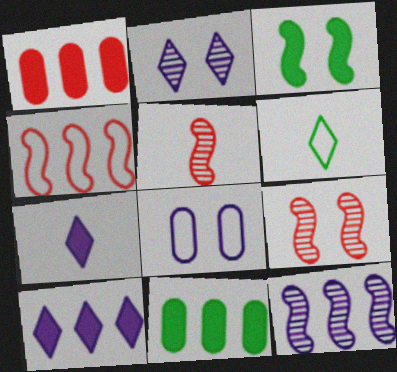[[1, 3, 7], 
[4, 6, 8], 
[7, 8, 12]]